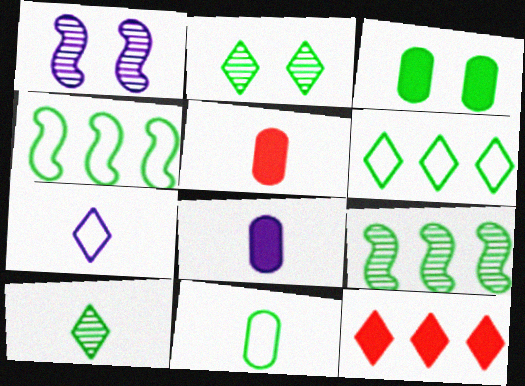[[1, 5, 6], 
[1, 11, 12], 
[2, 7, 12], 
[3, 4, 10]]